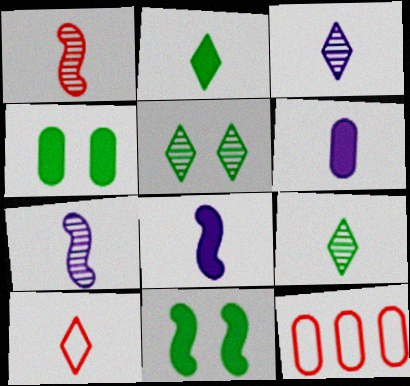[[2, 3, 10], 
[3, 11, 12], 
[5, 8, 12]]